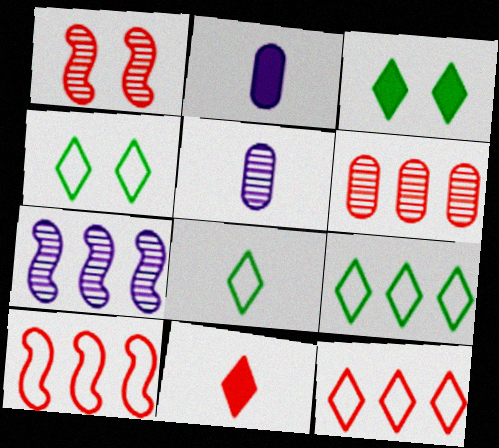[[1, 2, 9], 
[3, 5, 10], 
[4, 8, 9]]